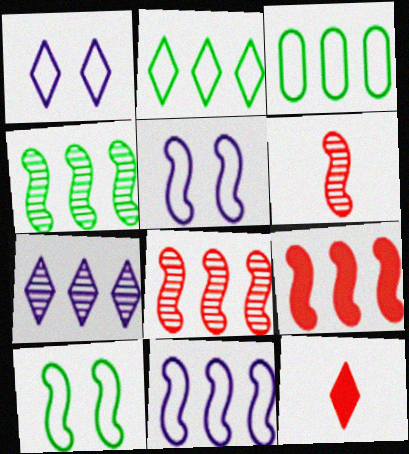[[3, 7, 9], 
[4, 9, 11]]